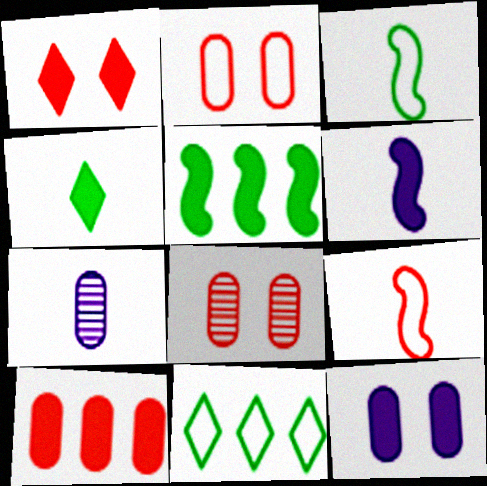[[4, 7, 9], 
[6, 8, 11]]